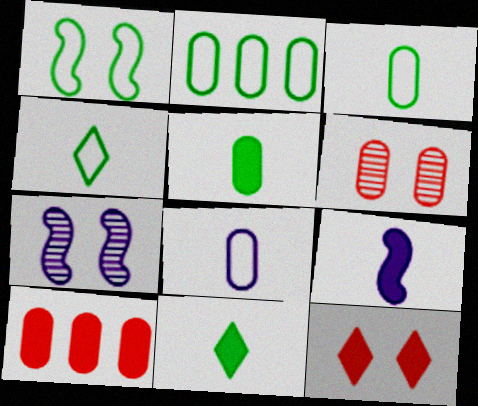[[1, 2, 4], 
[4, 7, 10]]